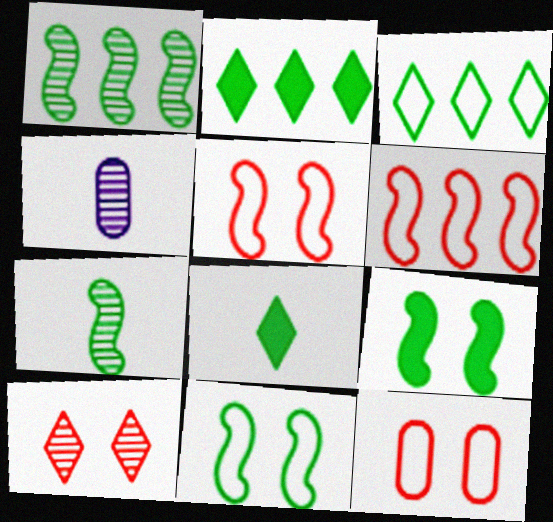[[1, 4, 10], 
[2, 4, 5]]